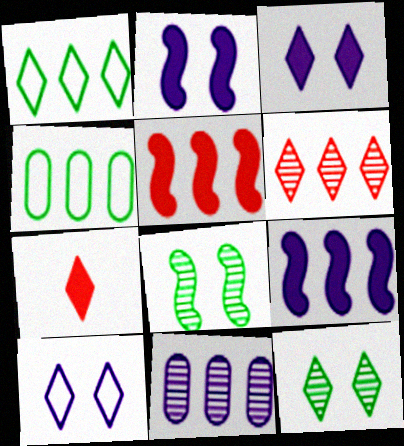[[1, 5, 11], 
[4, 6, 9]]